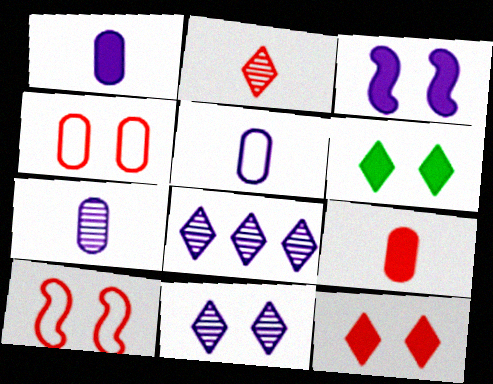[[1, 5, 7], 
[3, 5, 8]]